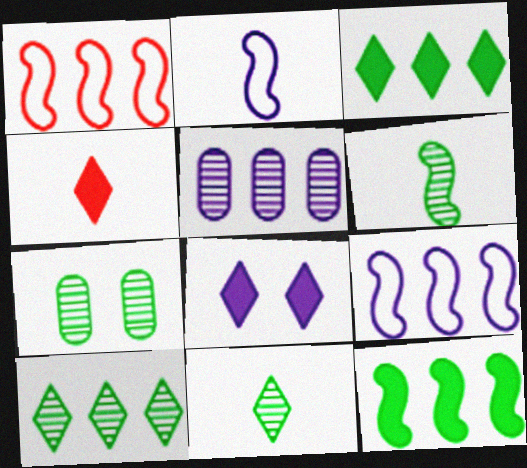[[1, 3, 5], 
[2, 5, 8], 
[3, 4, 8], 
[4, 7, 9], 
[6, 7, 10]]